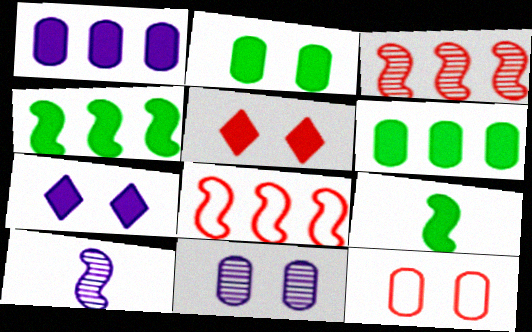[[1, 5, 9], 
[2, 11, 12]]